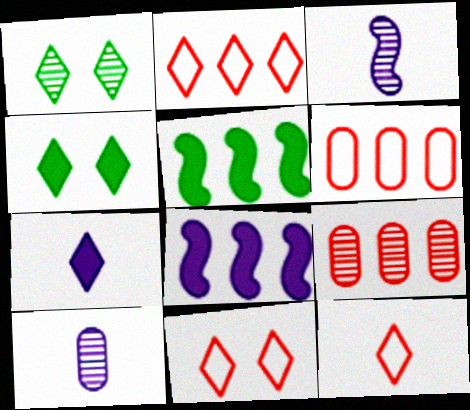[[1, 2, 7], 
[1, 3, 9], 
[2, 11, 12], 
[3, 4, 6], 
[5, 10, 11]]